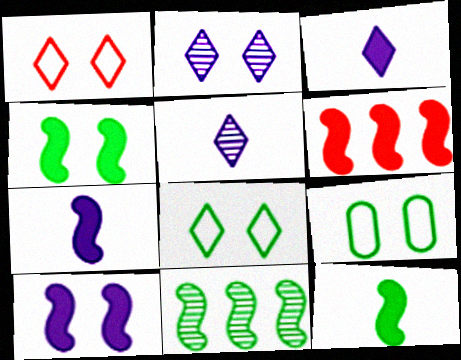[[4, 6, 7], 
[5, 6, 9], 
[6, 10, 12]]